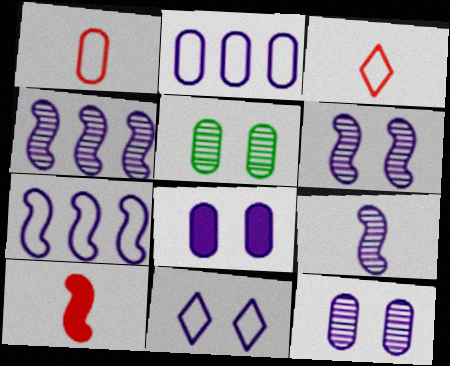[[4, 6, 9], 
[6, 8, 11]]